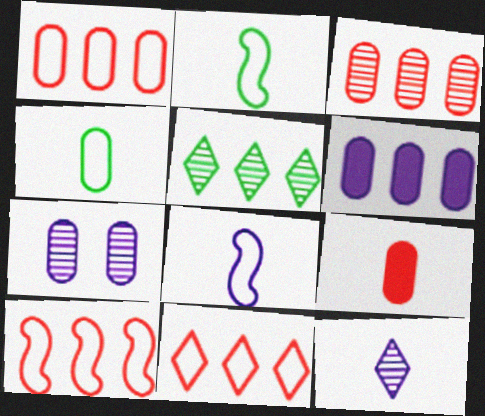[[1, 10, 11], 
[2, 9, 12], 
[5, 6, 10]]